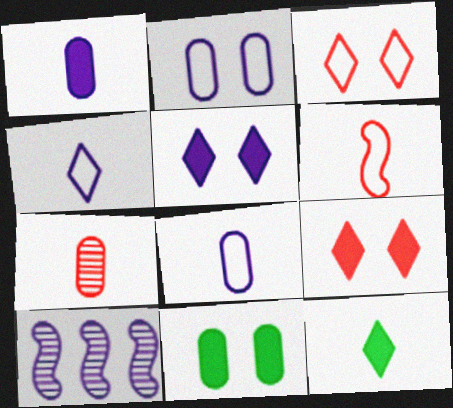[[5, 8, 10]]